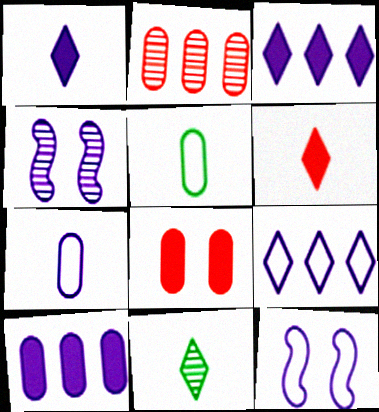[[2, 4, 11], 
[3, 4, 7], 
[7, 9, 12]]